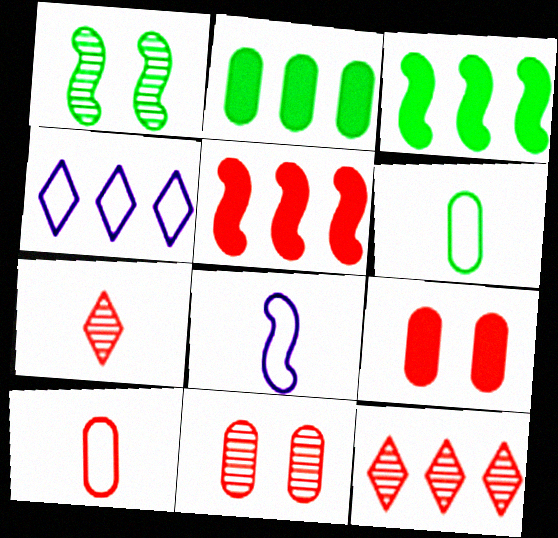[[1, 5, 8]]